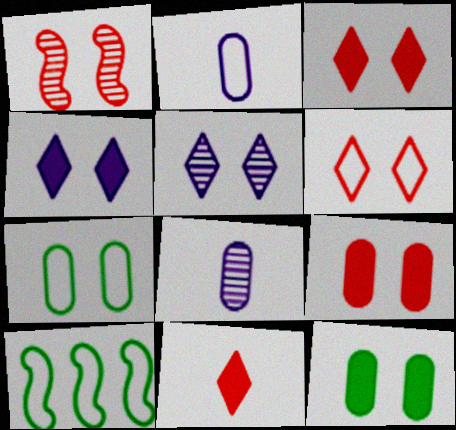[[1, 4, 7], 
[1, 6, 9], 
[2, 6, 10], 
[3, 8, 10]]